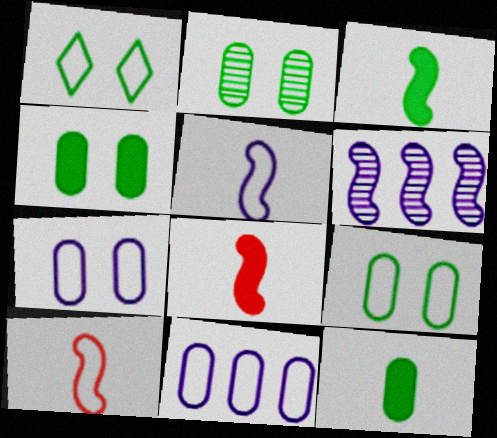[[1, 10, 11], 
[2, 4, 9]]